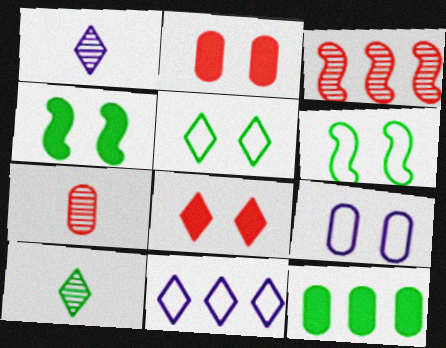[[3, 11, 12], 
[4, 7, 11], 
[6, 10, 12], 
[7, 9, 12], 
[8, 10, 11]]